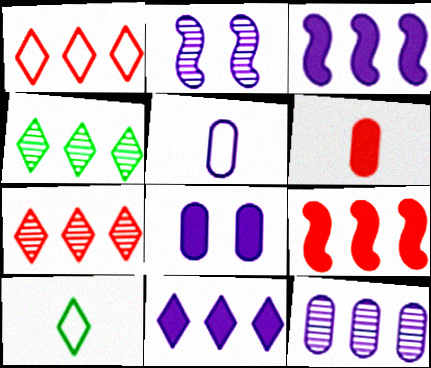[[1, 4, 11], 
[2, 5, 11], 
[5, 8, 12]]